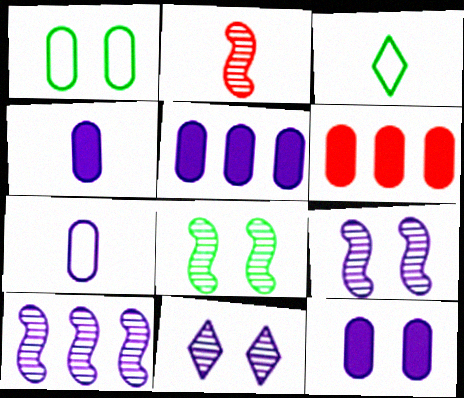[[2, 3, 4], 
[2, 8, 10], 
[3, 6, 9], 
[4, 5, 12]]